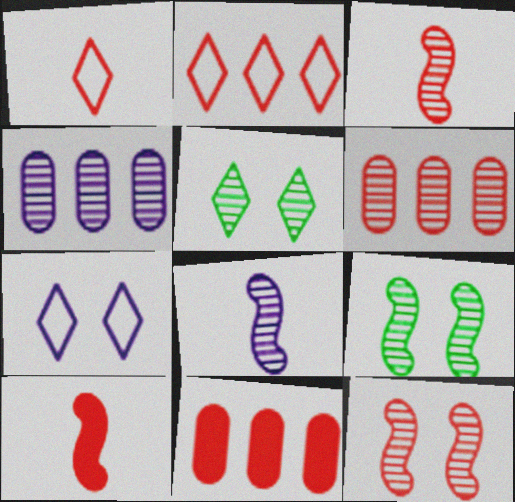[[1, 11, 12], 
[3, 4, 5], 
[5, 6, 8]]